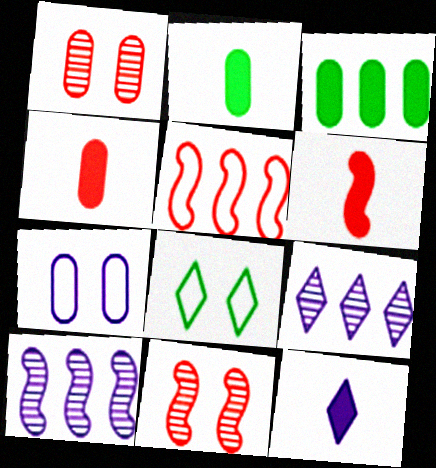[[2, 6, 12], 
[3, 5, 9], 
[4, 8, 10], 
[5, 6, 11], 
[7, 10, 12]]